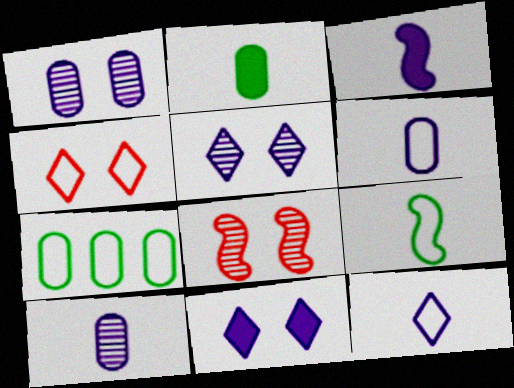[[3, 10, 12]]